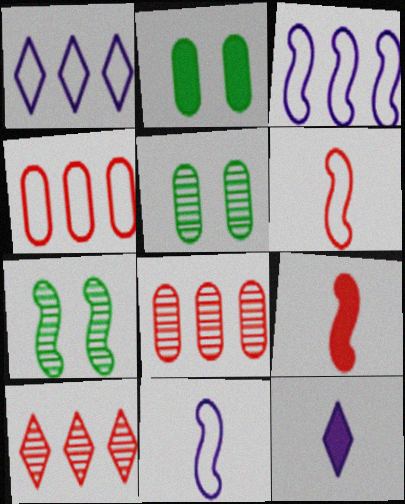[[1, 5, 9], 
[2, 10, 11], 
[3, 7, 9], 
[4, 7, 12]]